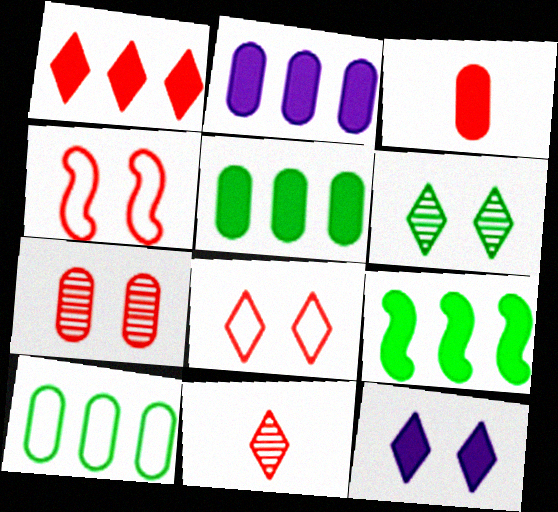[[1, 2, 9], 
[1, 8, 11], 
[3, 9, 12], 
[6, 8, 12]]